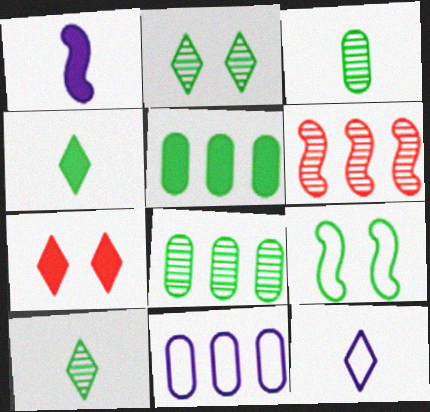[[1, 5, 7], 
[1, 6, 9], 
[4, 8, 9], 
[5, 9, 10]]